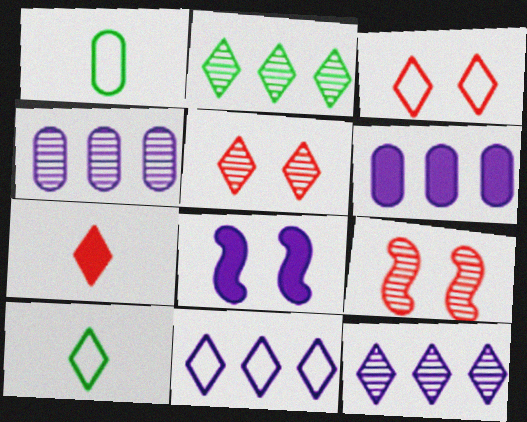[[3, 10, 11], 
[6, 9, 10]]